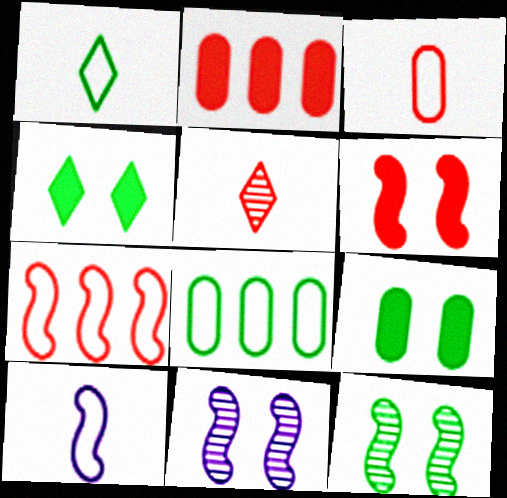[[1, 2, 11], 
[1, 3, 10]]